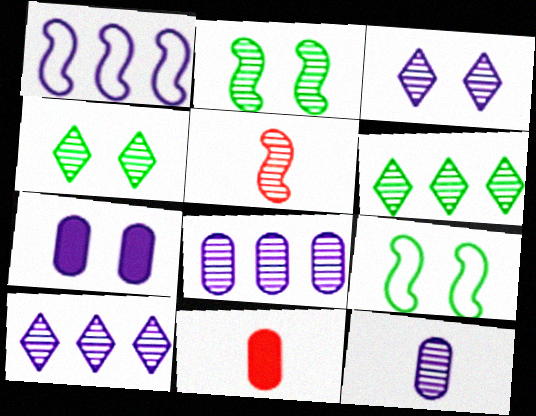[[1, 4, 11], 
[4, 5, 8], 
[9, 10, 11]]